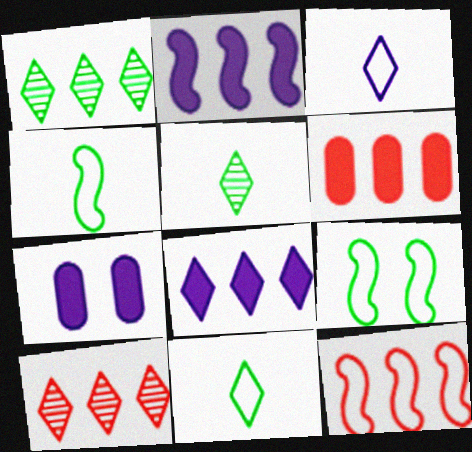[[4, 7, 10], 
[5, 7, 12], 
[6, 10, 12]]